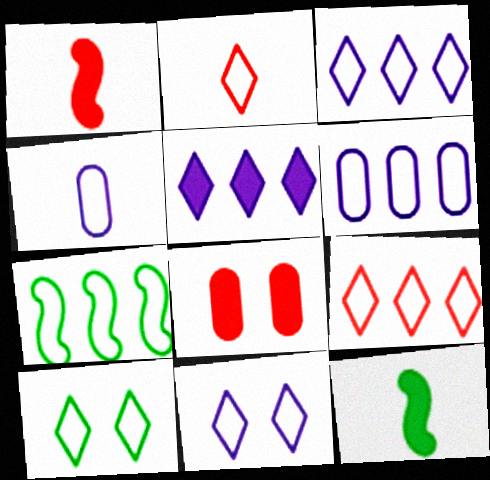[[2, 3, 10], 
[5, 8, 12], 
[6, 7, 9]]